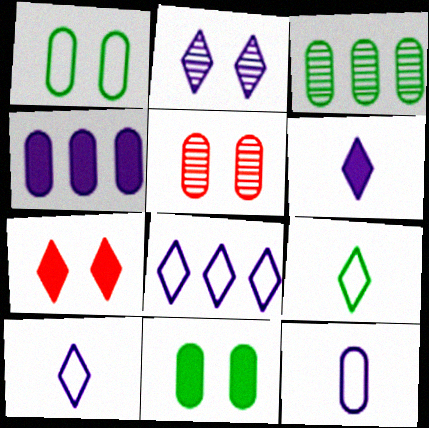[[2, 6, 8]]